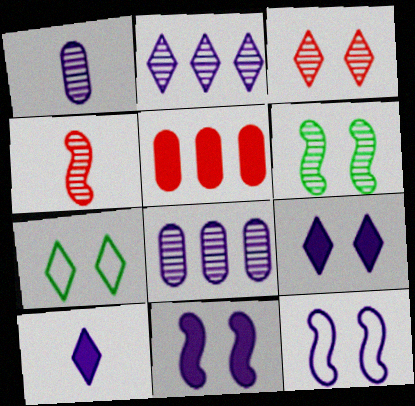[[3, 7, 9], 
[8, 10, 12]]